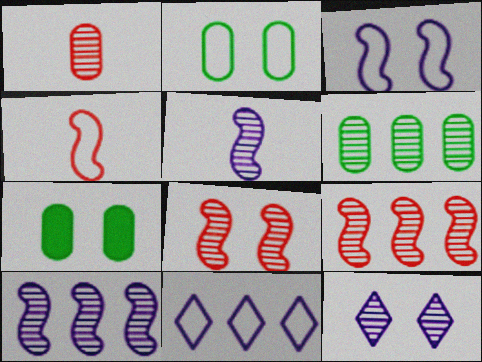[[2, 4, 11]]